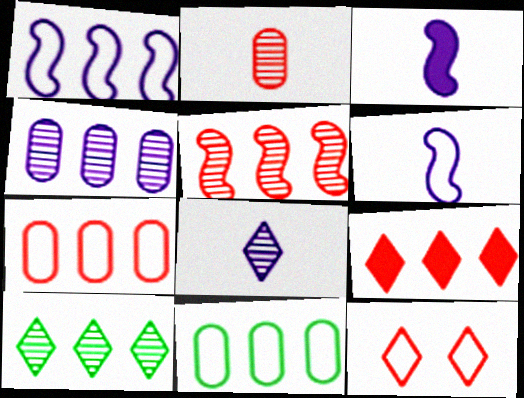[[4, 5, 10], 
[5, 7, 9], 
[6, 11, 12]]